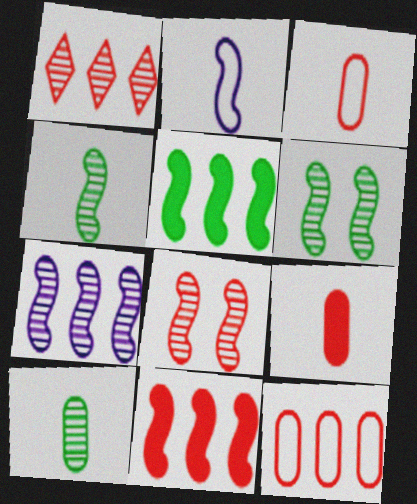[[1, 11, 12], 
[2, 5, 8], 
[2, 6, 11], 
[4, 7, 8]]